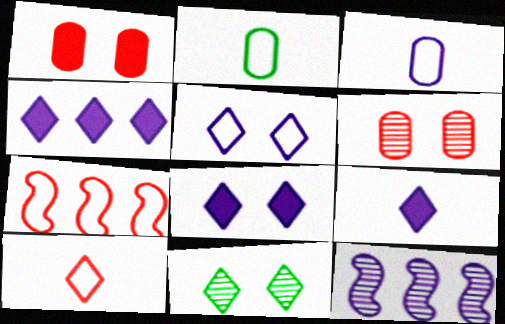[[2, 5, 7], 
[3, 8, 12], 
[4, 8, 9], 
[4, 10, 11]]